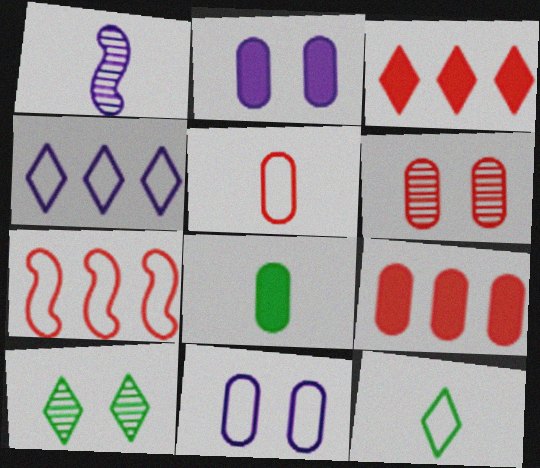[[1, 2, 4], 
[2, 8, 9], 
[5, 6, 9], 
[7, 11, 12]]